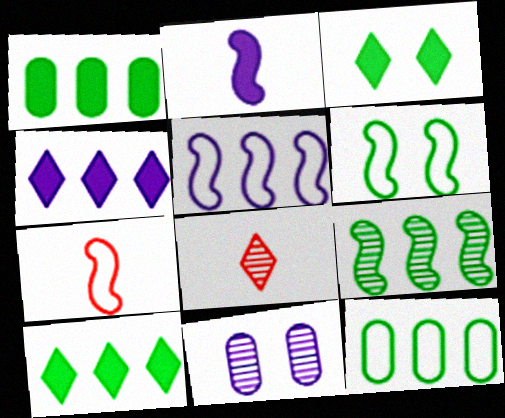[[5, 6, 7], 
[7, 10, 11], 
[8, 9, 11], 
[9, 10, 12]]